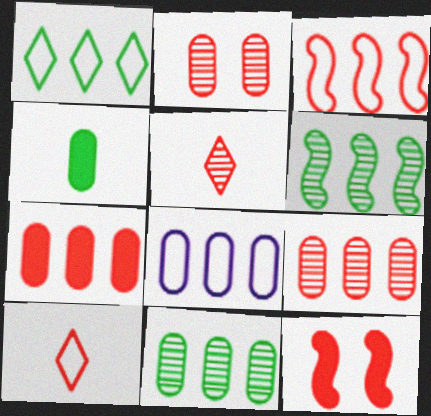[[1, 3, 8], 
[2, 4, 8], 
[7, 8, 11], 
[9, 10, 12]]